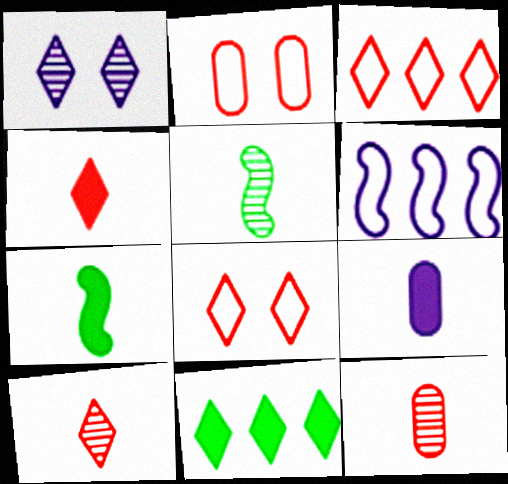[[1, 6, 9], 
[4, 7, 9]]